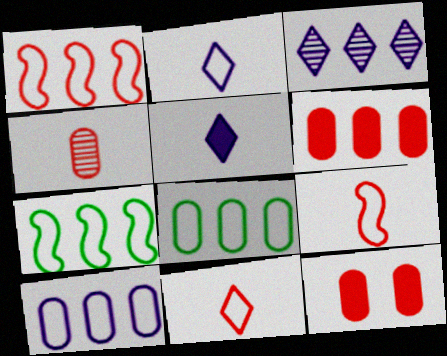[[3, 6, 7]]